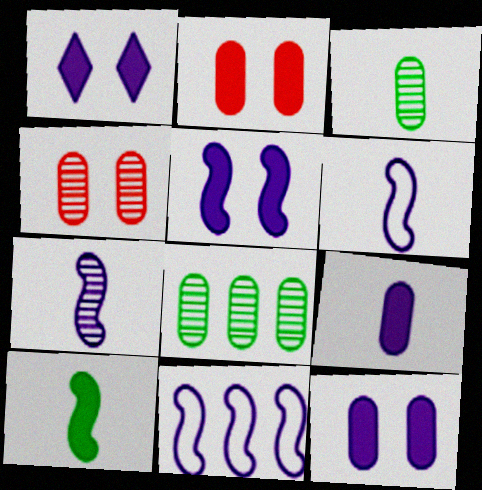[[1, 5, 12], 
[5, 7, 11]]